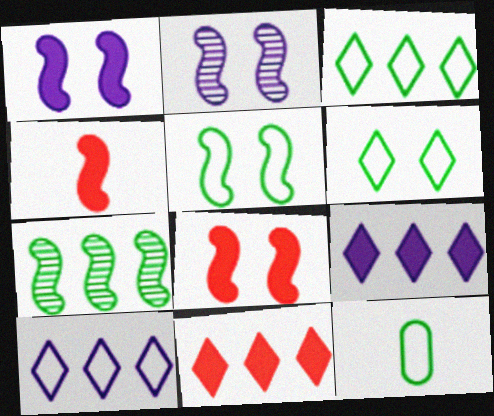[[2, 5, 8], 
[2, 11, 12], 
[3, 5, 12]]